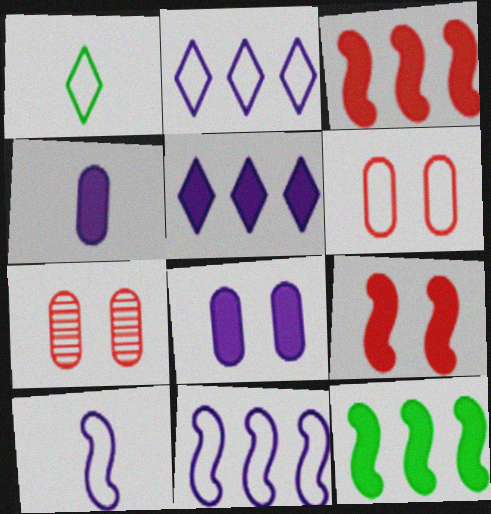[[1, 6, 11]]